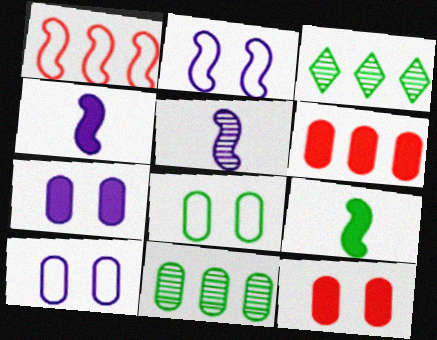[[3, 8, 9]]